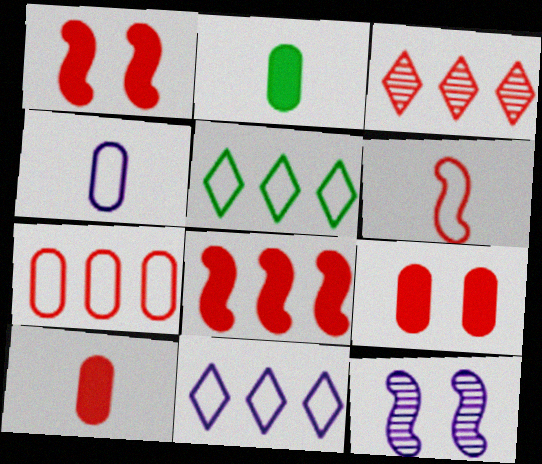[[3, 6, 9], 
[3, 7, 8], 
[5, 10, 12]]